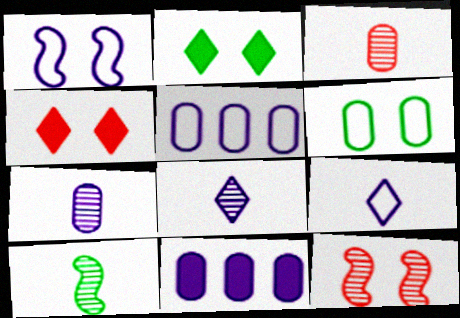[[1, 5, 9], 
[1, 8, 11], 
[3, 6, 11], 
[3, 8, 10], 
[4, 5, 10]]